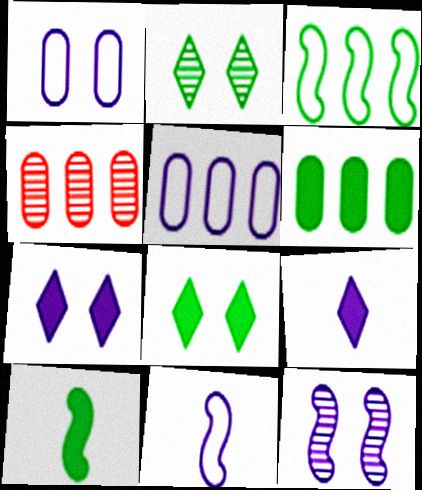[[1, 7, 12], 
[4, 5, 6], 
[4, 8, 11], 
[5, 9, 12], 
[6, 8, 10]]